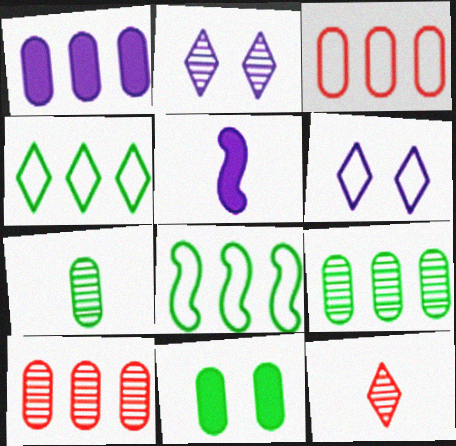[[1, 3, 9]]